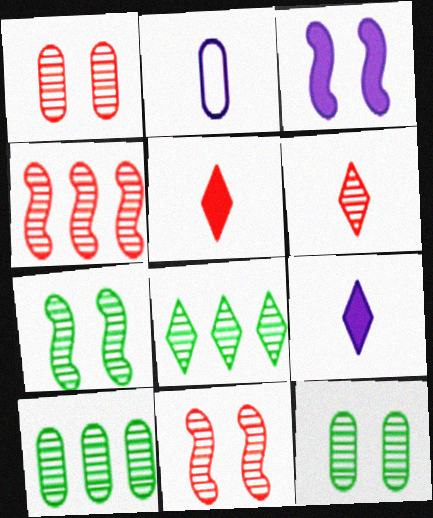[[1, 4, 6]]